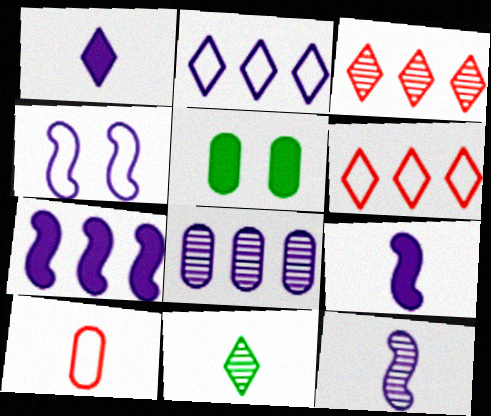[[1, 4, 8], 
[2, 7, 8], 
[4, 7, 12], 
[5, 6, 12], 
[5, 8, 10], 
[9, 10, 11]]